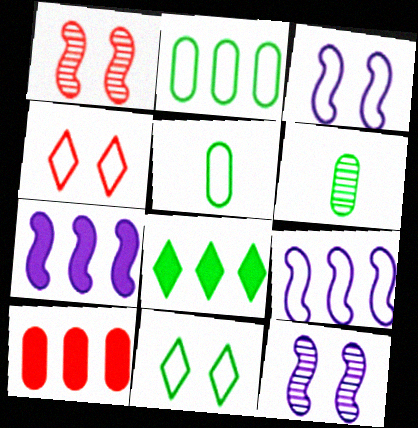[[4, 5, 9], 
[4, 6, 7], 
[7, 8, 10]]